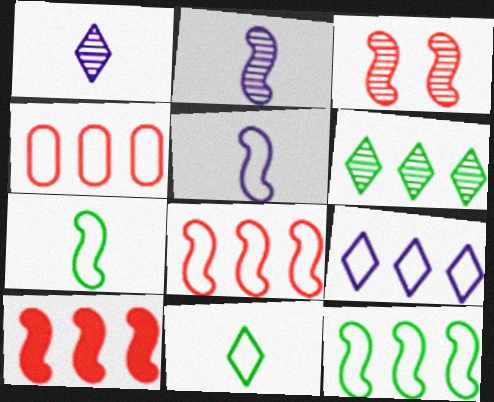[[4, 9, 12]]